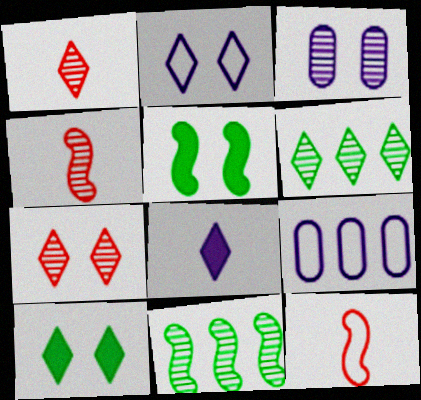[[1, 3, 11], 
[1, 5, 9], 
[2, 7, 10], 
[3, 4, 6], 
[4, 9, 10]]